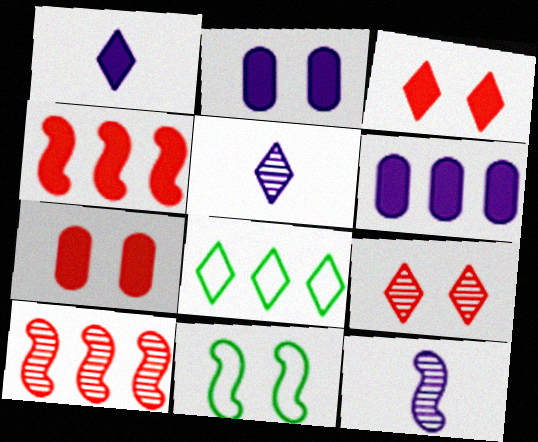[[1, 8, 9], 
[2, 9, 11], 
[3, 5, 8], 
[4, 11, 12], 
[6, 8, 10], 
[7, 8, 12]]